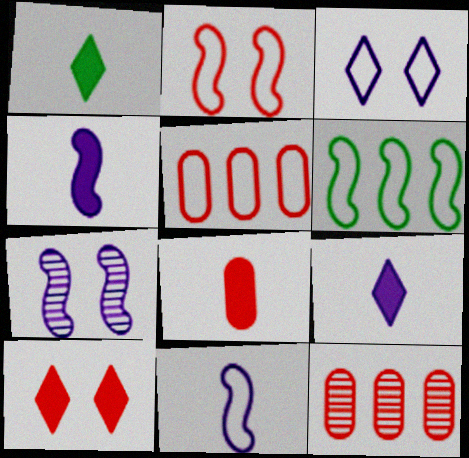[[1, 4, 8], 
[1, 5, 7], 
[2, 6, 11]]